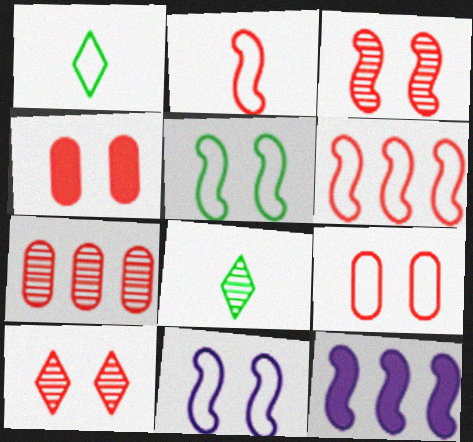[[8, 9, 12]]